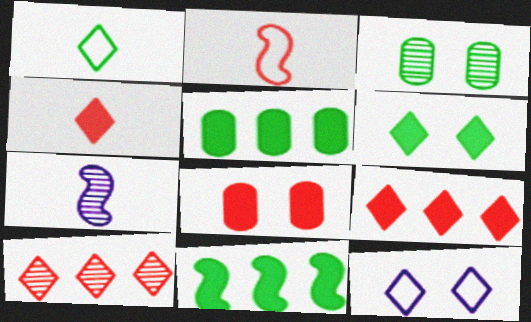[[1, 3, 11], 
[2, 8, 10], 
[3, 7, 10]]